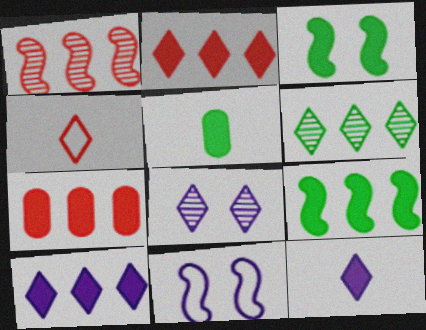[[3, 7, 12], 
[7, 9, 10]]